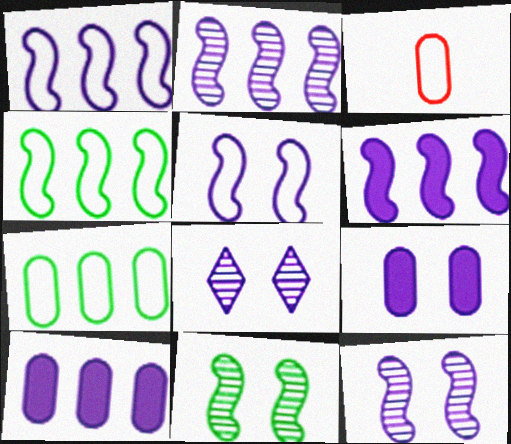[[1, 2, 6], 
[5, 8, 9]]